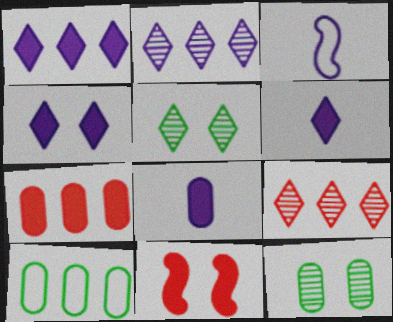[[1, 4, 6], 
[3, 5, 7]]